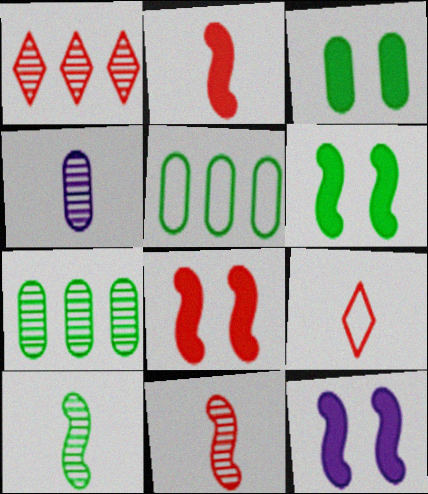[[6, 8, 12], 
[7, 9, 12]]